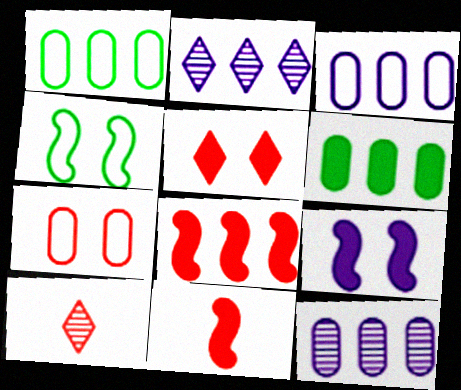[[1, 2, 8], 
[1, 9, 10], 
[7, 8, 10]]